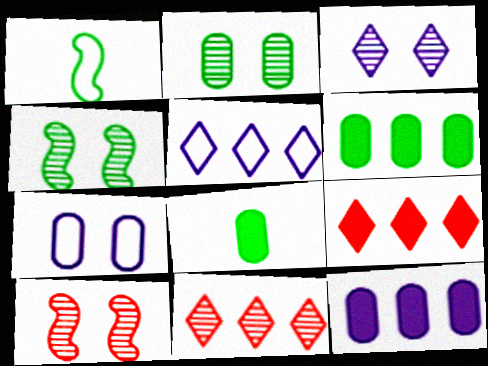[[2, 3, 10], 
[5, 8, 10]]